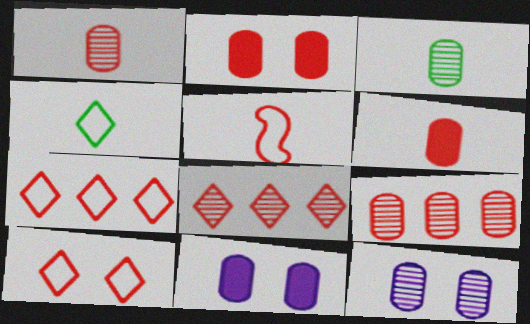[[2, 5, 8], 
[3, 9, 12]]